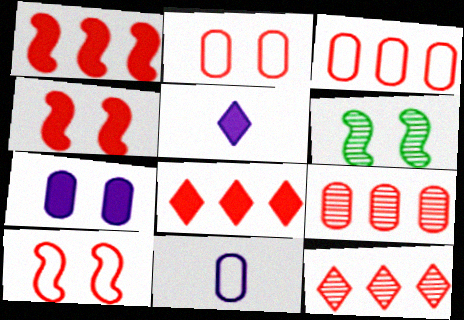[[1, 3, 12], 
[3, 5, 6], 
[6, 8, 11]]